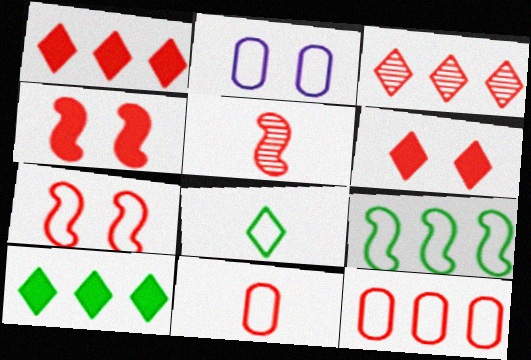[[2, 5, 10], 
[3, 4, 11], 
[5, 6, 12]]